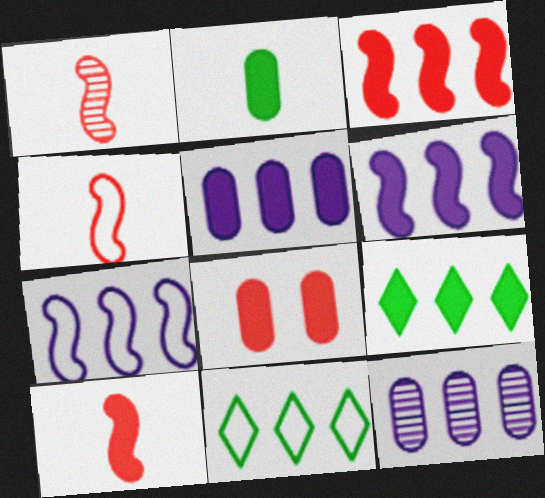[[1, 4, 10], 
[2, 5, 8], 
[3, 5, 9], 
[3, 11, 12]]